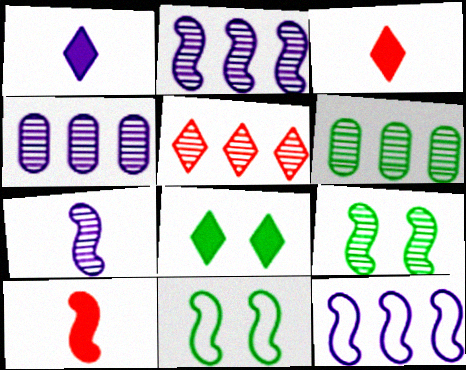[[2, 5, 6], 
[2, 10, 11], 
[3, 4, 11], 
[9, 10, 12]]